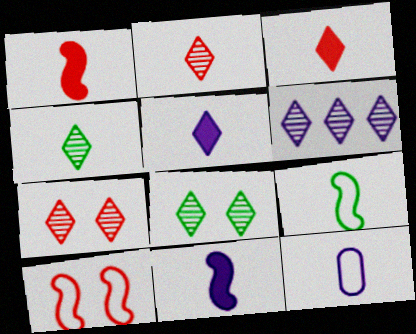[[1, 4, 12], 
[2, 6, 8], 
[4, 6, 7]]